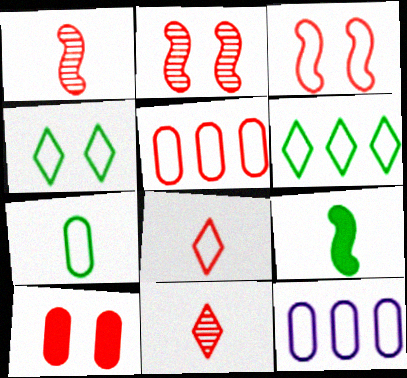[[3, 5, 8]]